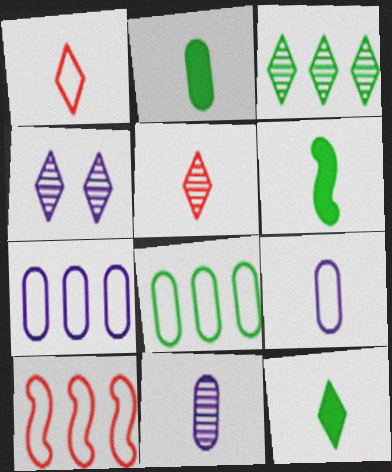[[1, 6, 11], 
[2, 4, 10], 
[2, 6, 12], 
[3, 4, 5], 
[5, 6, 9]]